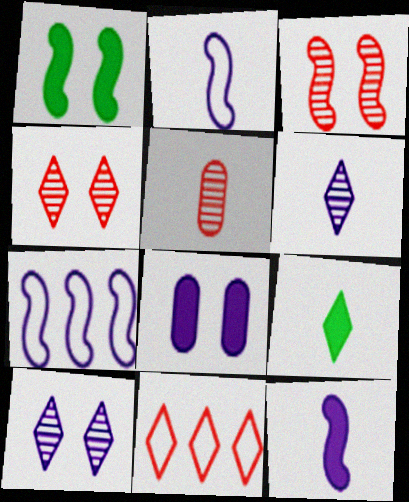[[2, 5, 9], 
[6, 7, 8], 
[9, 10, 11]]